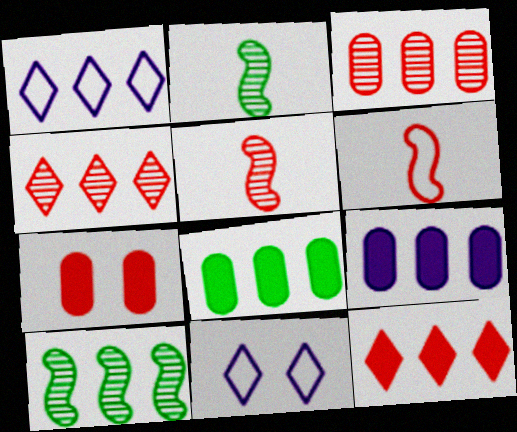[[1, 2, 7], 
[4, 6, 7], 
[5, 8, 11]]